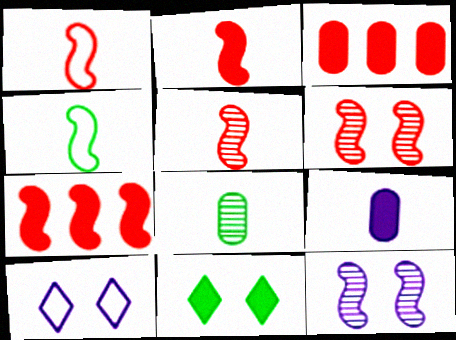[[1, 2, 5], 
[1, 6, 7], 
[4, 7, 12], 
[7, 8, 10], 
[7, 9, 11]]